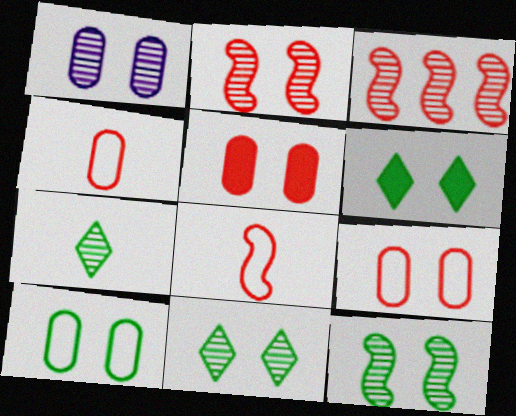[[1, 2, 11], 
[1, 3, 7], 
[1, 5, 10], 
[6, 10, 12]]